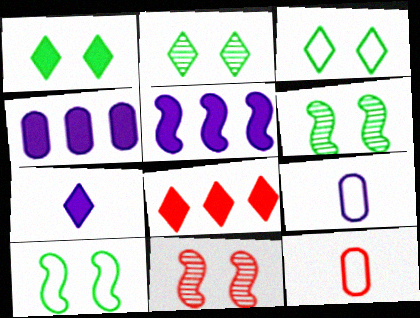[[1, 2, 3], 
[1, 7, 8], 
[2, 5, 12], 
[6, 8, 9], 
[8, 11, 12]]